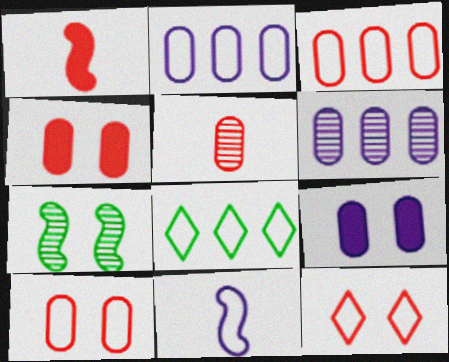[[3, 4, 5], 
[7, 9, 12], 
[8, 10, 11]]